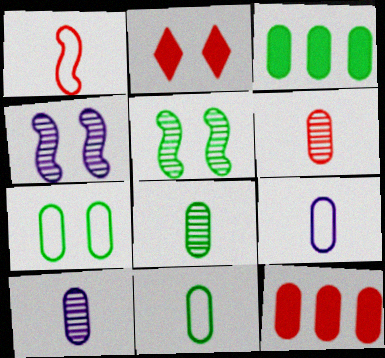[[2, 4, 7], 
[3, 7, 8], 
[6, 8, 10], 
[7, 10, 12]]